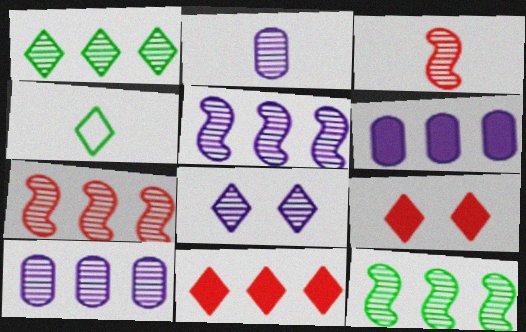[[1, 7, 10], 
[2, 5, 8], 
[4, 8, 11], 
[5, 7, 12]]